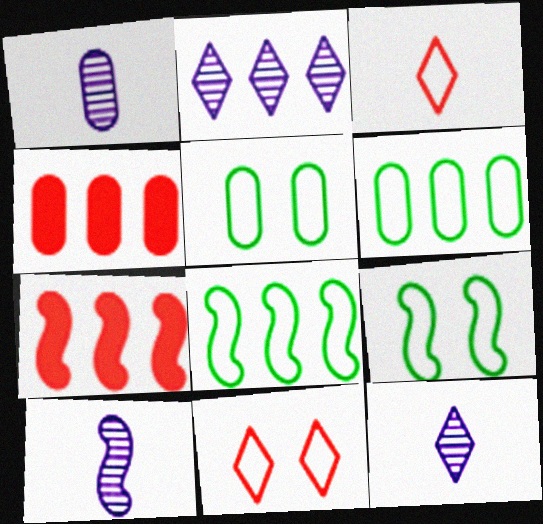[[1, 4, 5], 
[1, 10, 12], 
[2, 4, 8], 
[2, 6, 7], 
[4, 9, 12], 
[5, 7, 12], 
[7, 9, 10]]